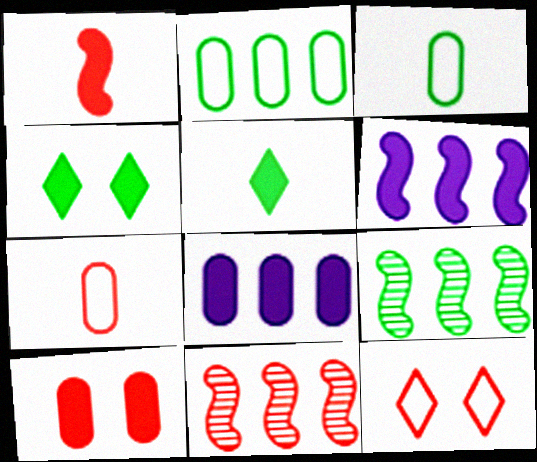[[1, 4, 8], 
[3, 4, 9], 
[5, 6, 10]]